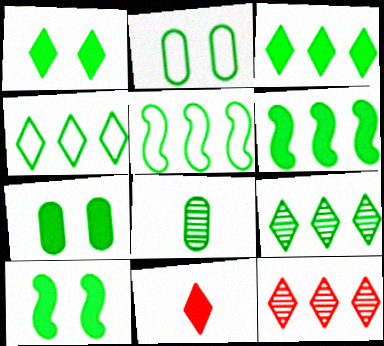[[1, 5, 8], 
[1, 7, 10], 
[3, 4, 9], 
[4, 8, 10]]